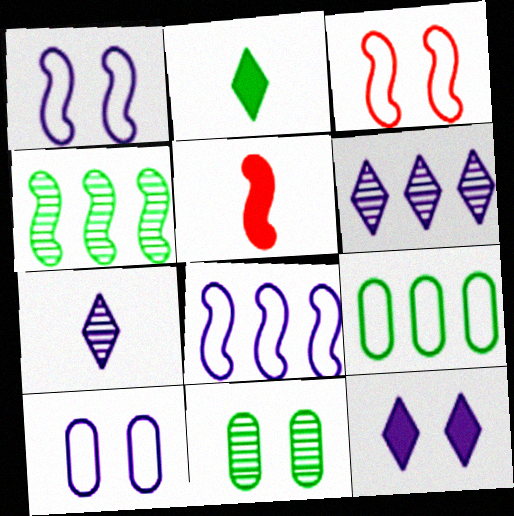[[1, 4, 5], 
[3, 11, 12]]